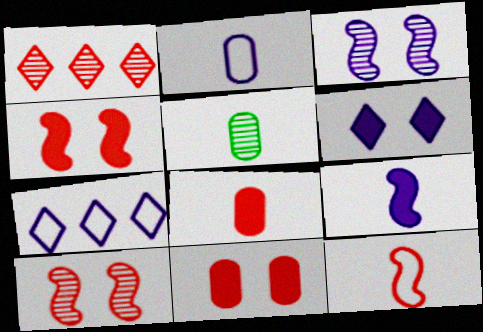[[1, 3, 5], 
[1, 11, 12], 
[2, 5, 8], 
[4, 5, 7]]